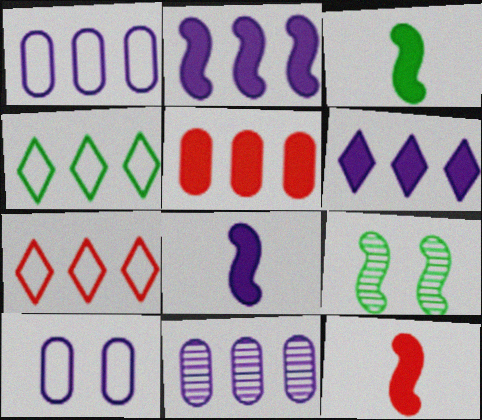[[3, 8, 12]]